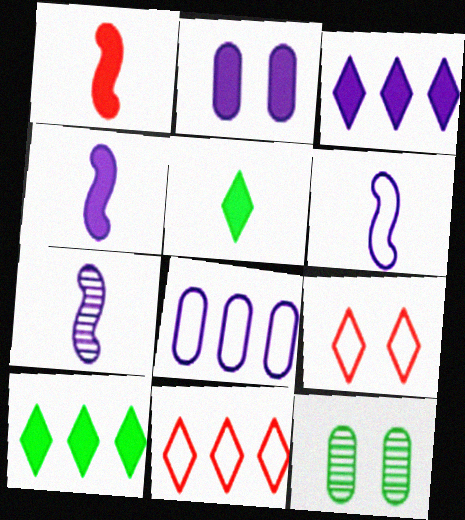[[1, 2, 10], 
[2, 3, 4], 
[4, 6, 7], 
[4, 11, 12]]